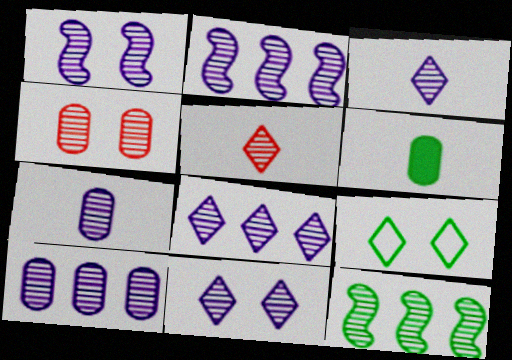[[1, 3, 10], 
[1, 7, 8], 
[2, 7, 11], 
[2, 8, 10], 
[3, 4, 12], 
[3, 8, 11], 
[6, 9, 12]]